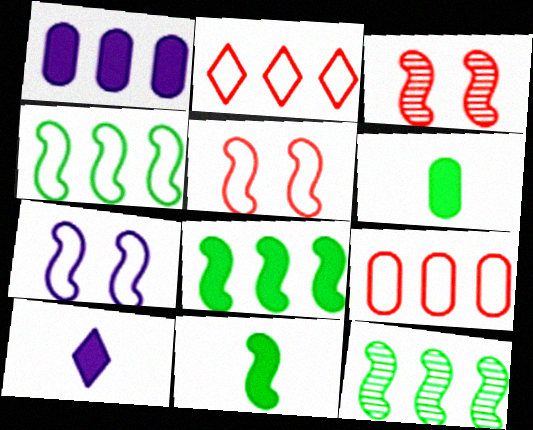[[1, 2, 12], 
[4, 8, 12]]